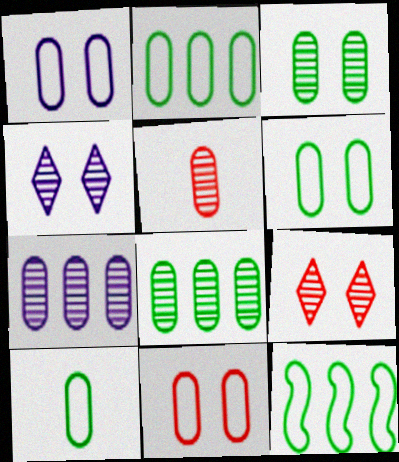[[1, 6, 11], 
[2, 6, 10], 
[3, 5, 7]]